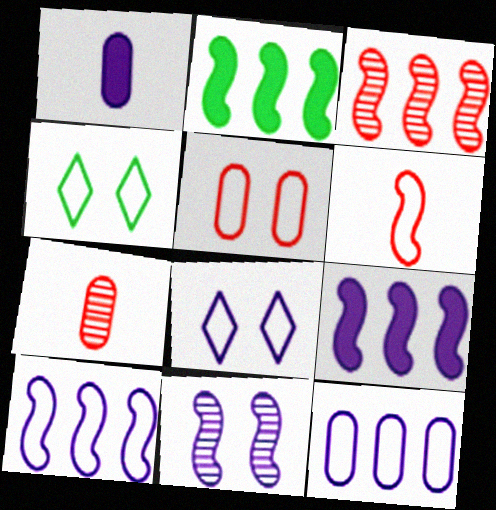[[1, 3, 4], 
[2, 3, 10], 
[2, 6, 11], 
[2, 7, 8], 
[4, 6, 12], 
[4, 7, 9]]